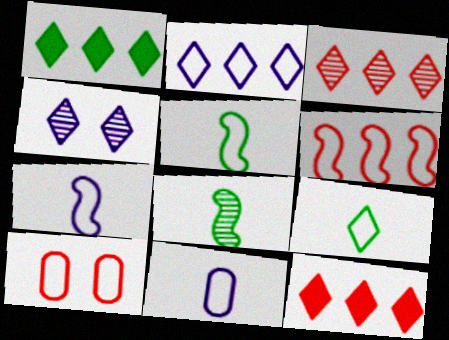[[1, 2, 3], 
[2, 5, 10], 
[4, 9, 12]]